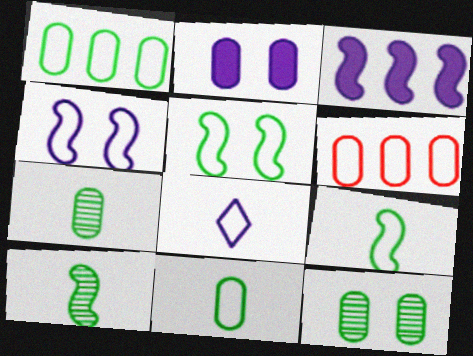[[2, 6, 7], 
[5, 6, 8]]